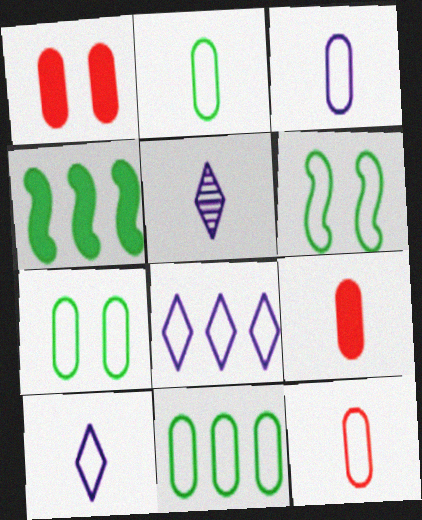[[2, 3, 12], 
[2, 7, 11], 
[6, 8, 12]]